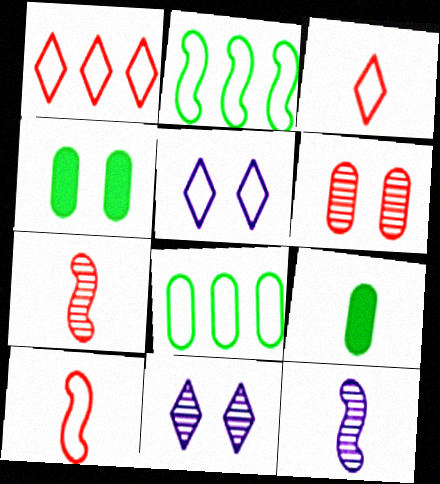[[1, 4, 12], 
[3, 9, 12], 
[5, 8, 10]]